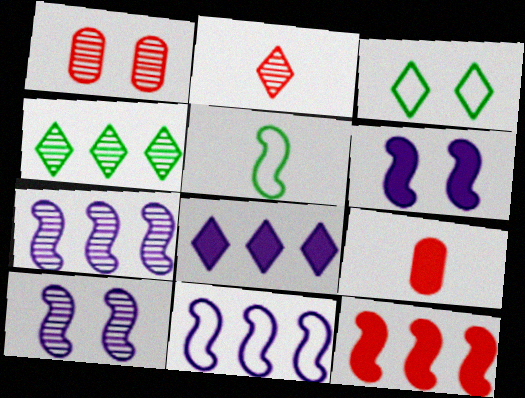[[1, 3, 6], 
[1, 5, 8], 
[2, 3, 8], 
[3, 7, 9], 
[5, 10, 12]]